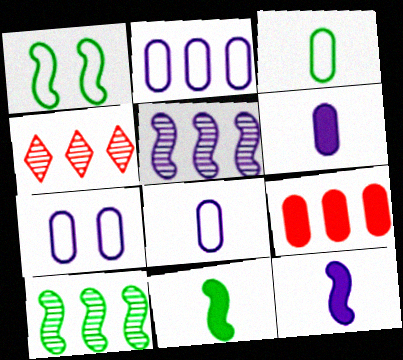[[1, 4, 6], 
[1, 10, 11], 
[2, 7, 8], 
[4, 7, 11]]